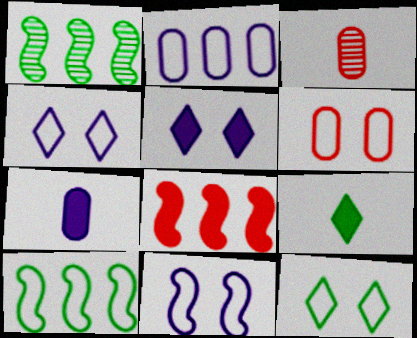[[3, 5, 10], 
[6, 11, 12]]